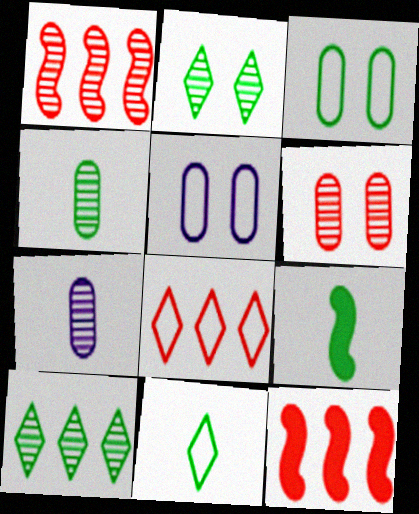[[1, 2, 7], 
[3, 9, 10], 
[4, 9, 11]]